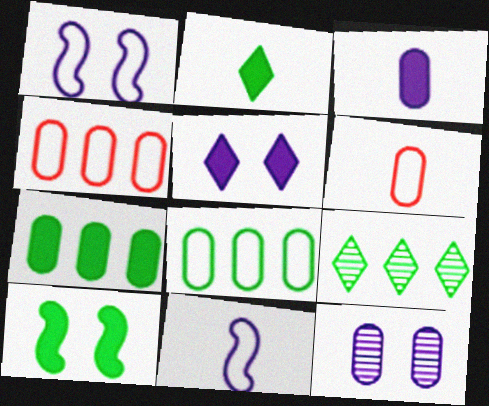[[1, 5, 12], 
[2, 7, 10], 
[6, 7, 12]]